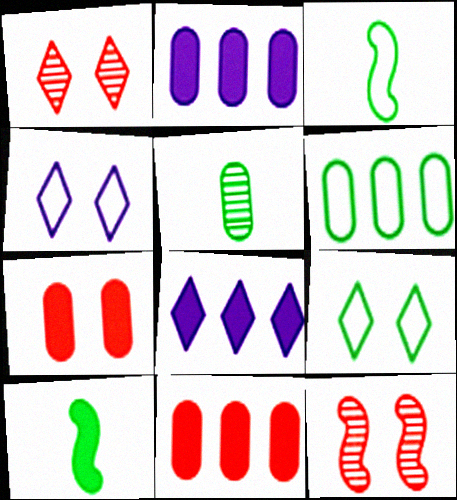[[1, 2, 3], 
[3, 6, 9], 
[7, 8, 10]]